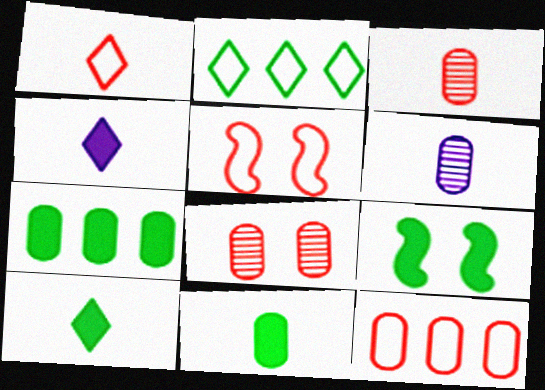[[1, 5, 12], 
[7, 9, 10]]